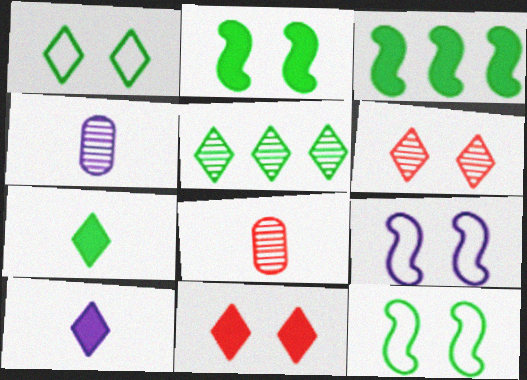[[1, 5, 7]]